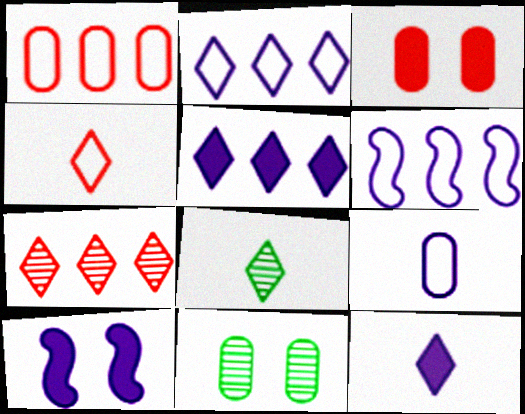[[1, 8, 10], 
[3, 6, 8], 
[4, 8, 12]]